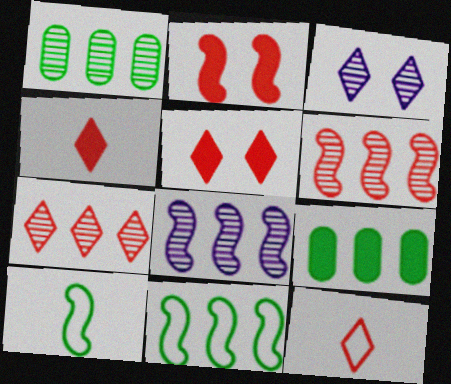[[1, 7, 8], 
[2, 8, 10], 
[5, 7, 12]]